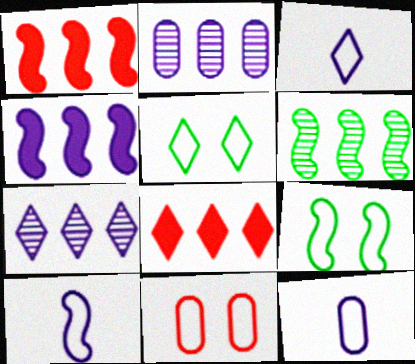[[3, 10, 12]]